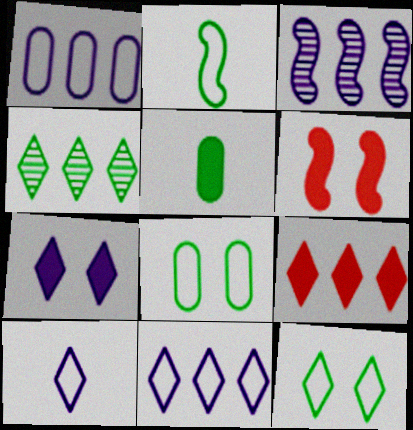[[2, 3, 6], 
[4, 9, 11]]